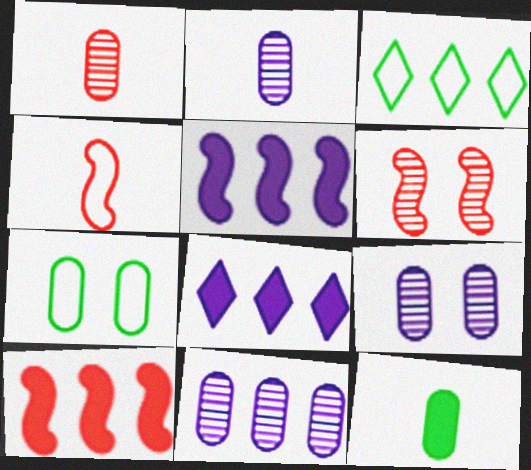[[2, 9, 11], 
[3, 10, 11], 
[4, 6, 10]]